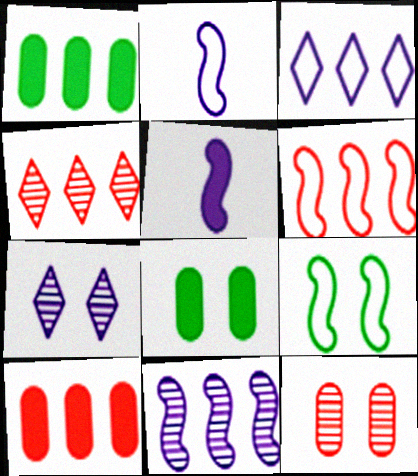[[2, 4, 8], 
[2, 6, 9], 
[4, 6, 10]]